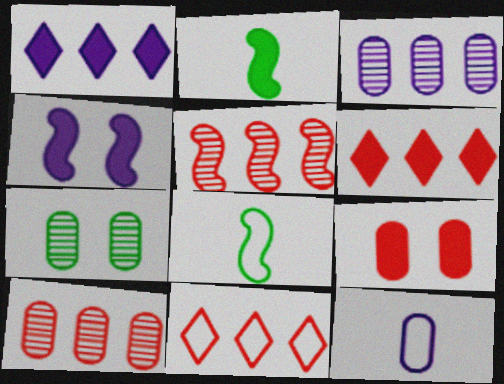[[1, 2, 9], 
[4, 5, 8]]